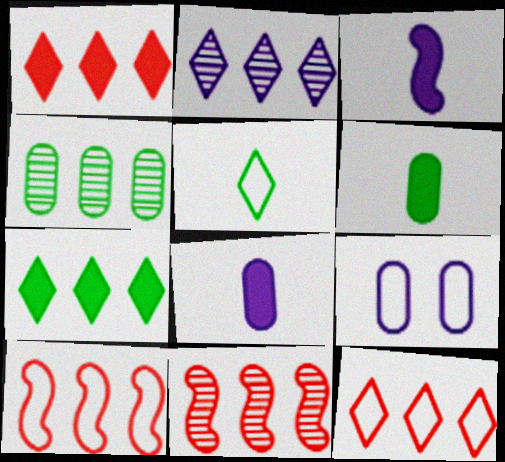[[2, 3, 9], 
[2, 4, 11], 
[2, 7, 12], 
[5, 9, 10]]